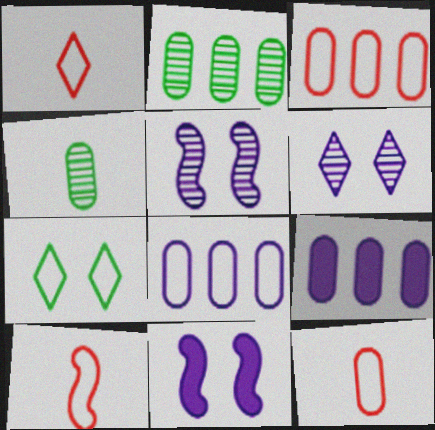[[1, 2, 11], 
[1, 10, 12], 
[2, 3, 9], 
[7, 8, 10]]